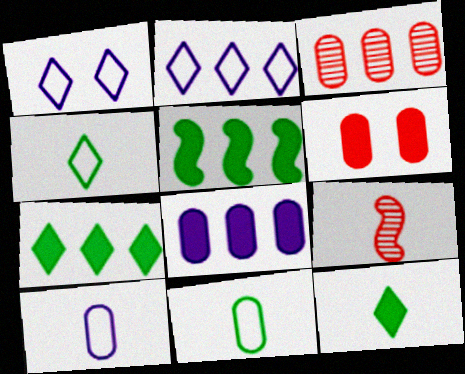[[2, 3, 5], 
[9, 10, 12]]